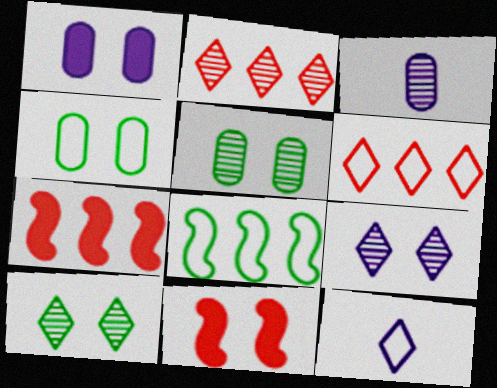[[4, 9, 11], 
[5, 7, 12]]